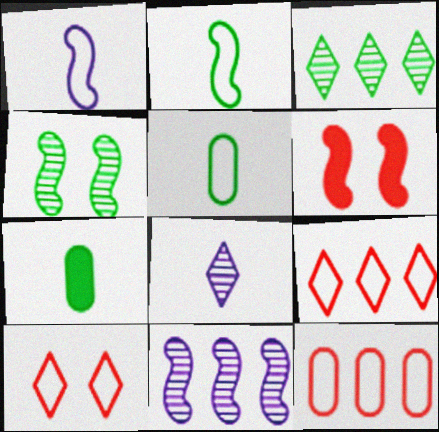[[2, 6, 11], 
[7, 10, 11]]